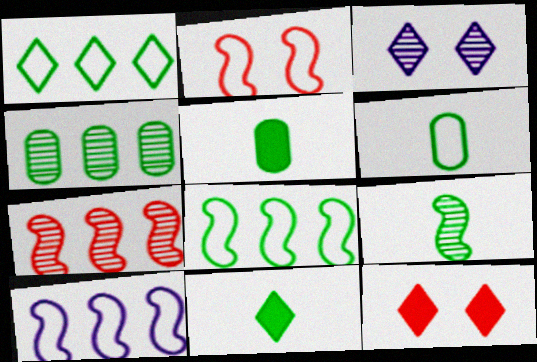[[6, 9, 11]]